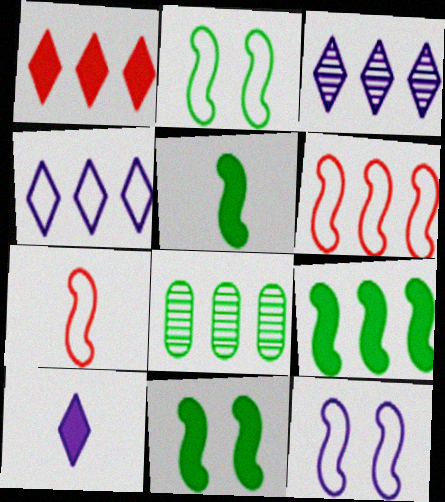[[5, 9, 11]]